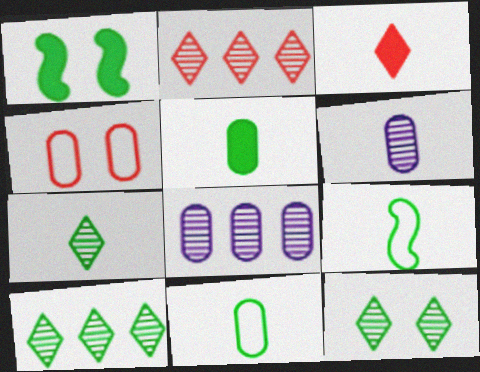[[1, 10, 11], 
[3, 6, 9], 
[4, 5, 8], 
[5, 7, 9], 
[7, 10, 12]]